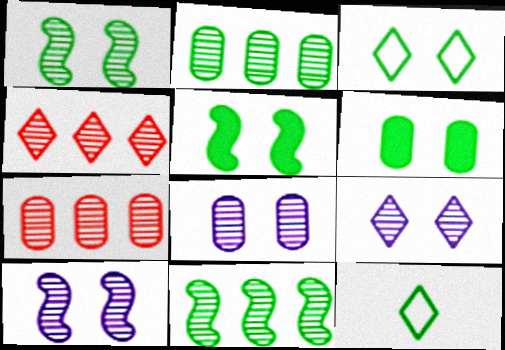[[1, 3, 6], 
[2, 5, 12], 
[6, 11, 12], 
[8, 9, 10]]